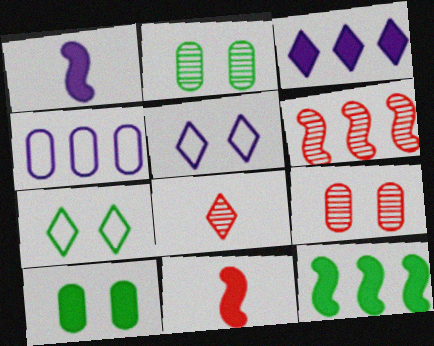[[3, 7, 8], 
[3, 10, 11], 
[6, 8, 9]]